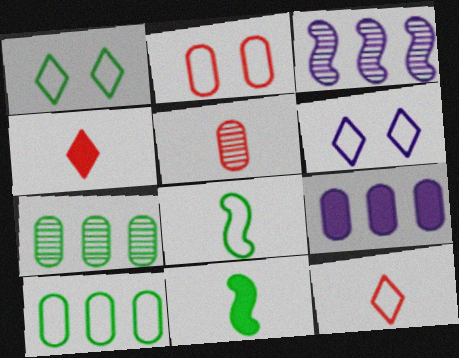[[1, 7, 11], 
[1, 8, 10]]